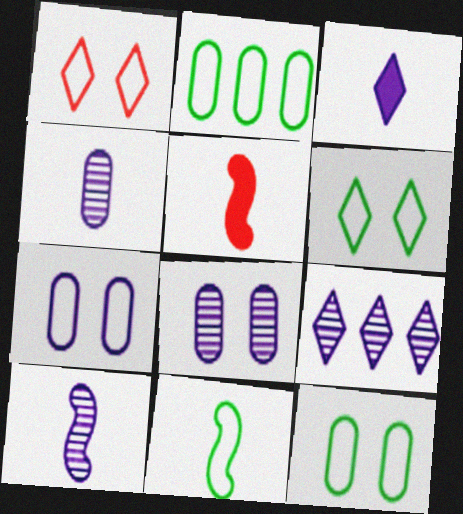[[2, 6, 11], 
[5, 9, 12], 
[5, 10, 11], 
[8, 9, 10]]